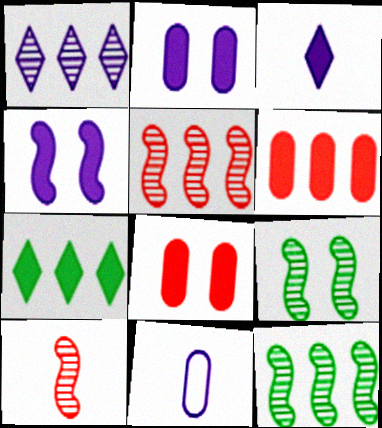[[1, 4, 11]]